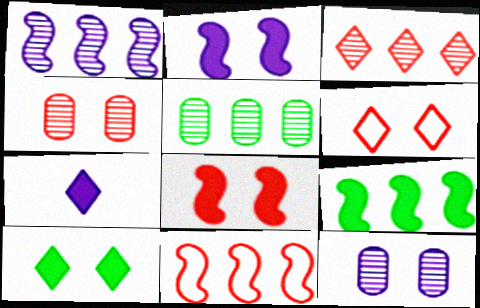[[1, 3, 5], 
[1, 9, 11], 
[4, 6, 8]]